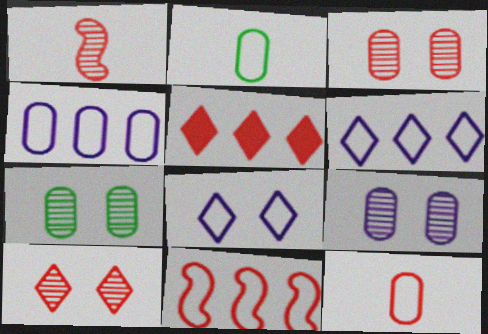[[2, 8, 11], 
[3, 7, 9]]